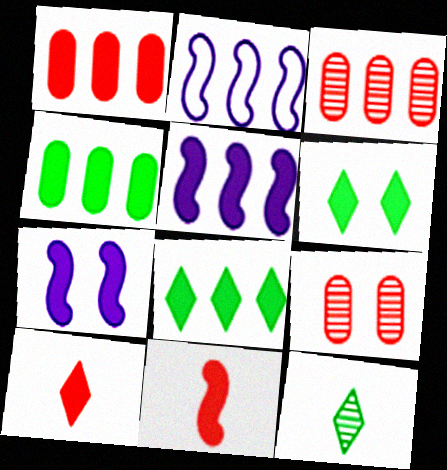[[1, 5, 8], 
[2, 3, 8], 
[4, 7, 10]]